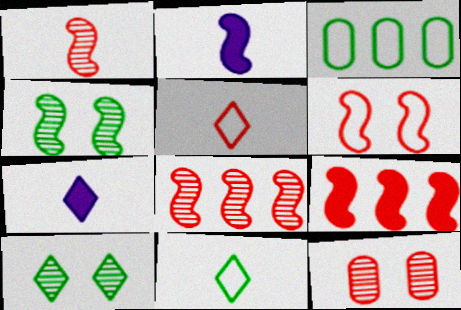[[1, 6, 9], 
[5, 9, 12]]